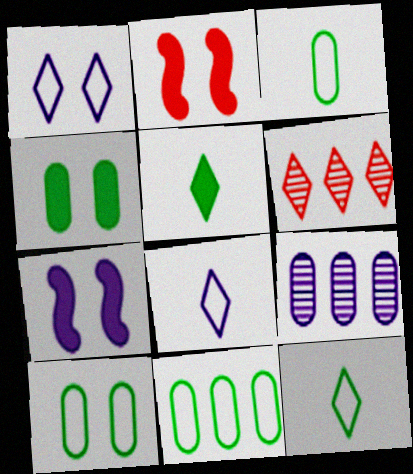[[1, 5, 6], 
[2, 9, 12], 
[3, 6, 7], 
[3, 10, 11], 
[7, 8, 9]]